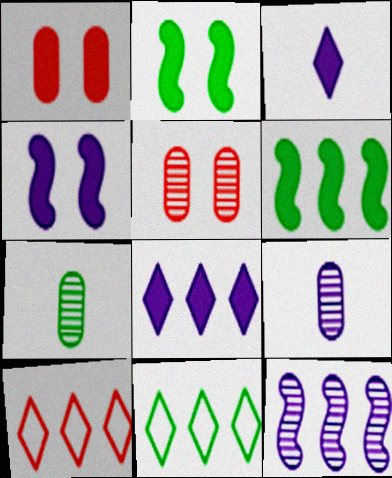[[1, 3, 6], 
[2, 7, 11], 
[2, 9, 10], 
[4, 7, 10]]